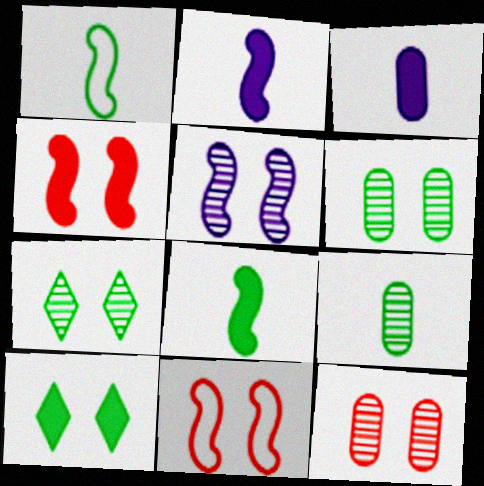[[5, 7, 12]]